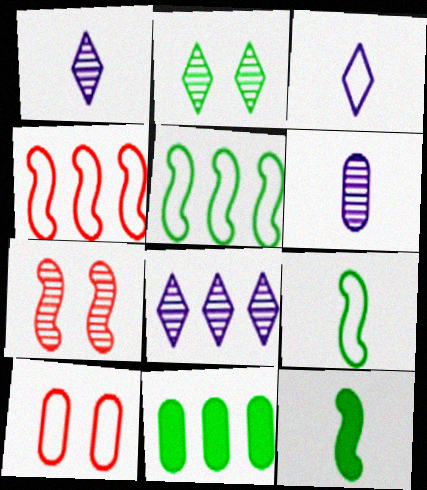[[2, 9, 11], 
[3, 5, 10], 
[3, 7, 11], 
[4, 8, 11], 
[6, 10, 11], 
[8, 10, 12]]